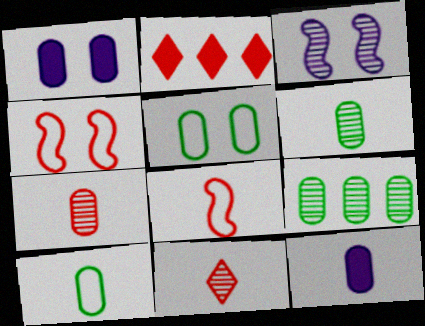[[2, 3, 10], 
[2, 4, 7], 
[3, 9, 11], 
[7, 10, 12]]